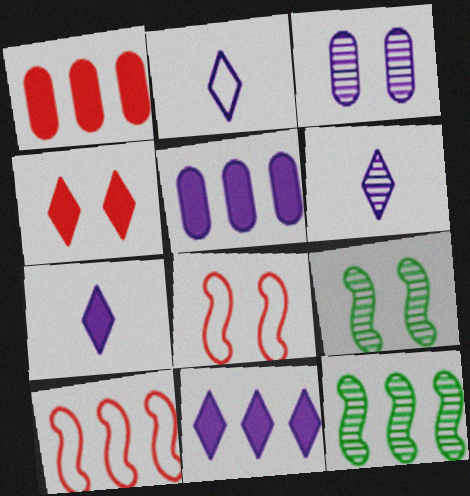[[1, 2, 9], 
[2, 6, 7]]